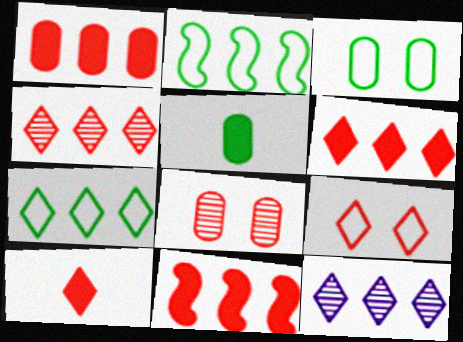[[1, 2, 12], 
[1, 6, 11], 
[4, 9, 10], 
[6, 7, 12]]